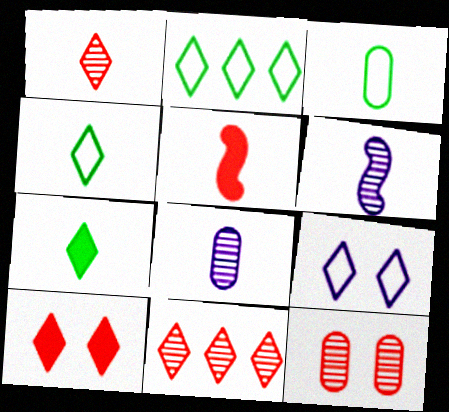[[4, 5, 8], 
[7, 9, 11]]